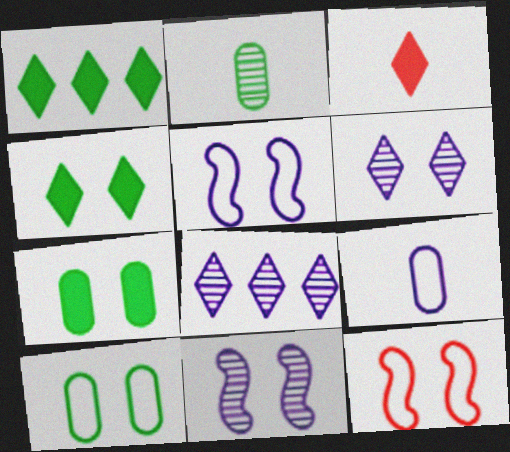[[6, 7, 12]]